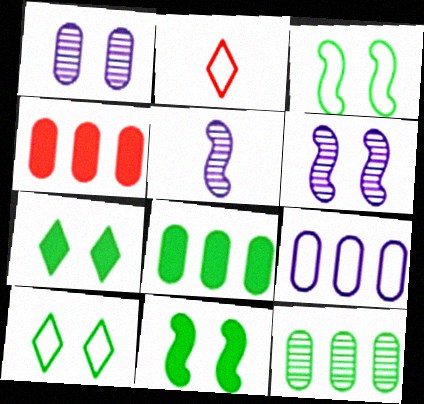[[2, 3, 9], 
[2, 6, 8], 
[4, 5, 10], 
[4, 9, 12]]